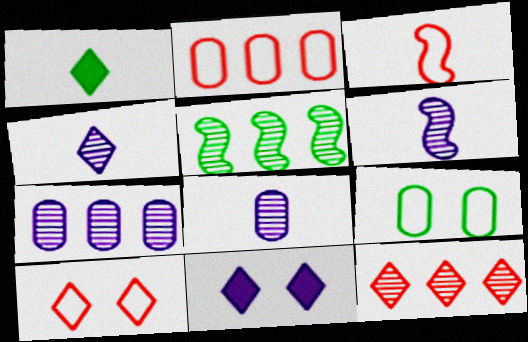[[1, 3, 8], 
[1, 5, 9], 
[2, 3, 10], 
[4, 6, 8], 
[5, 7, 12]]